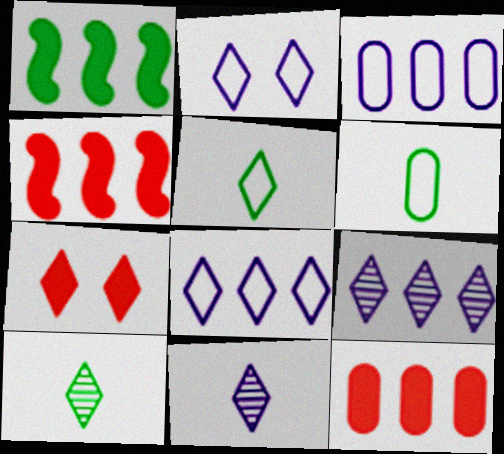[[5, 7, 9], 
[7, 8, 10]]